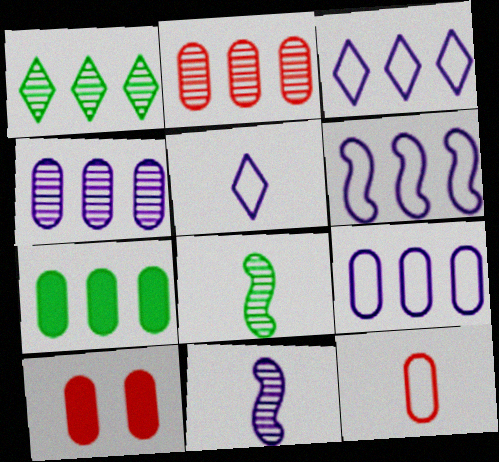[[2, 7, 9], 
[2, 10, 12], 
[3, 6, 9], 
[3, 8, 10]]